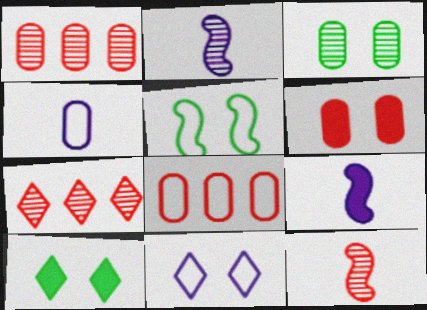[[2, 3, 7], 
[2, 8, 10], 
[3, 5, 10]]